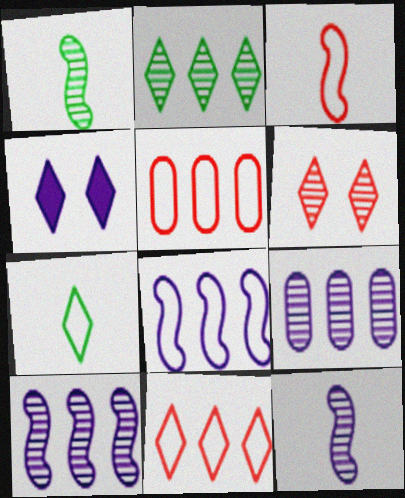[[1, 4, 5], 
[1, 6, 9]]